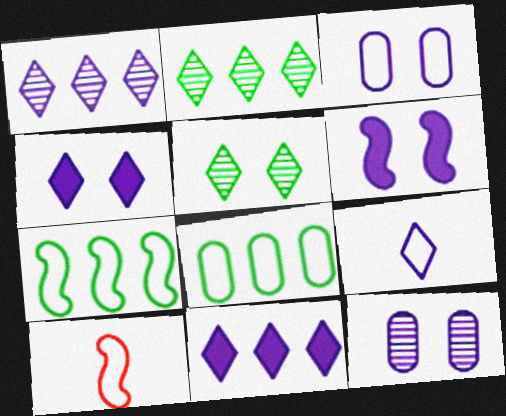[[1, 4, 9]]